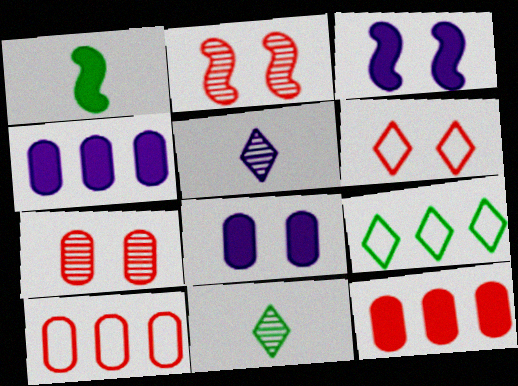[[3, 10, 11]]